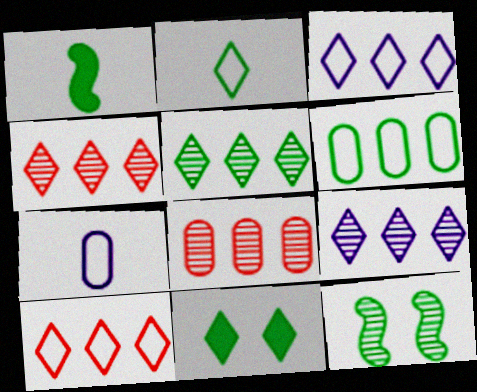[[2, 5, 11], 
[4, 5, 9]]